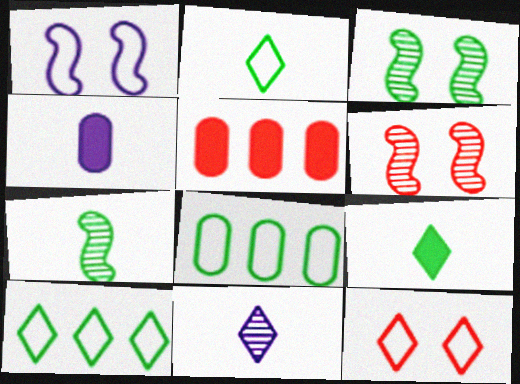[[3, 8, 9], 
[4, 6, 10]]